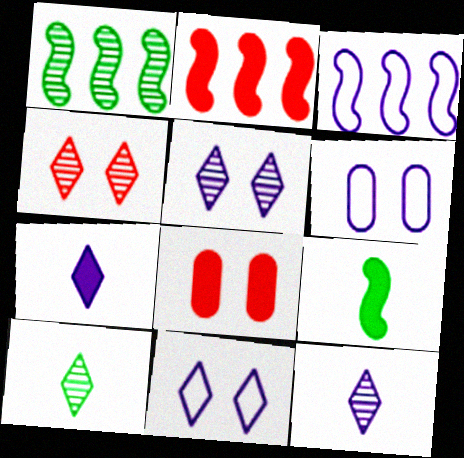[[1, 2, 3], 
[2, 6, 10], 
[3, 8, 10]]